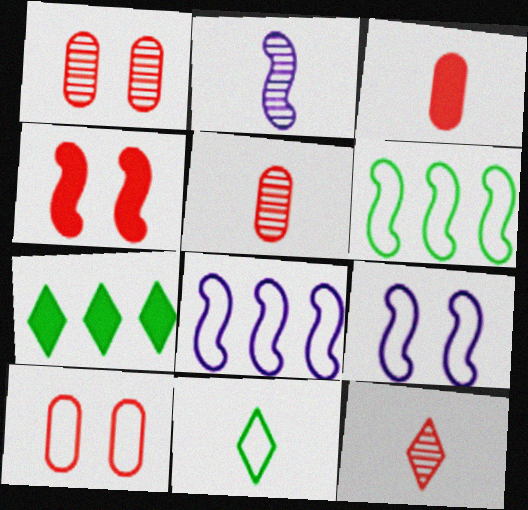[[2, 3, 11], 
[2, 4, 6], 
[2, 7, 10], 
[5, 7, 9], 
[8, 10, 11]]